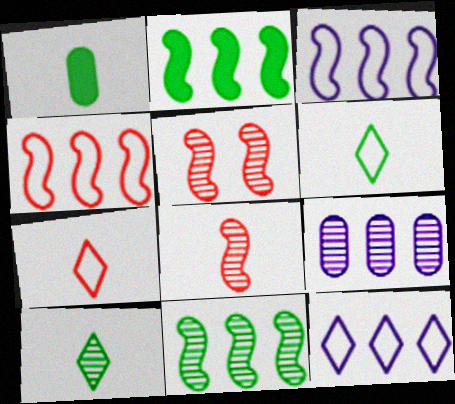[[1, 5, 12], 
[5, 9, 10]]